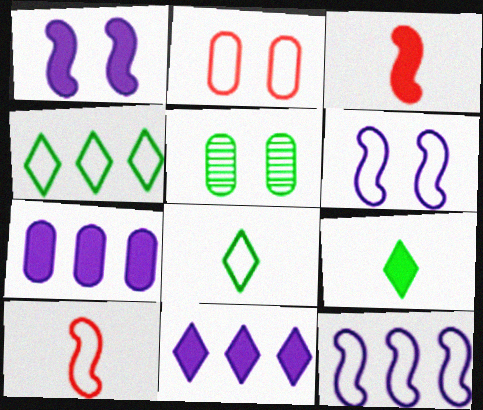[[2, 8, 12], 
[5, 10, 11]]